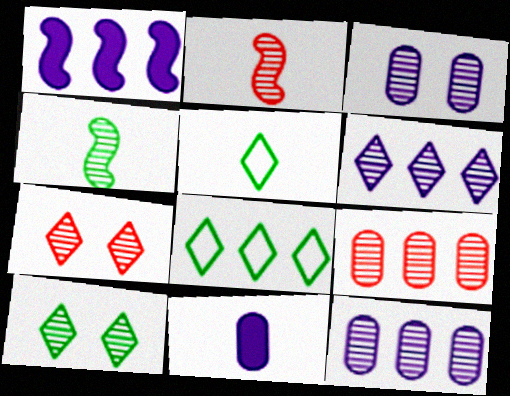[[1, 8, 9], 
[2, 5, 11], 
[2, 7, 9], 
[2, 10, 12], 
[4, 7, 12]]